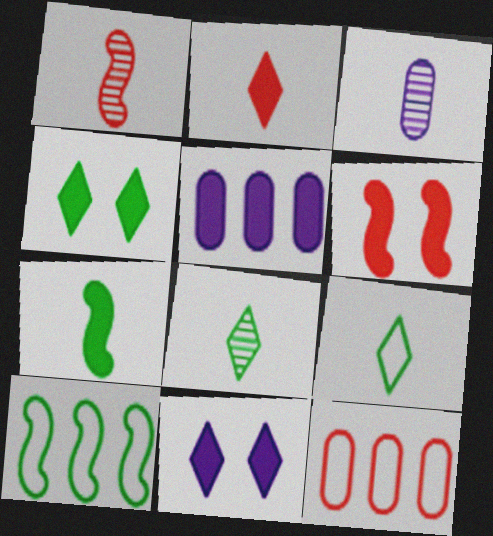[[1, 3, 8]]